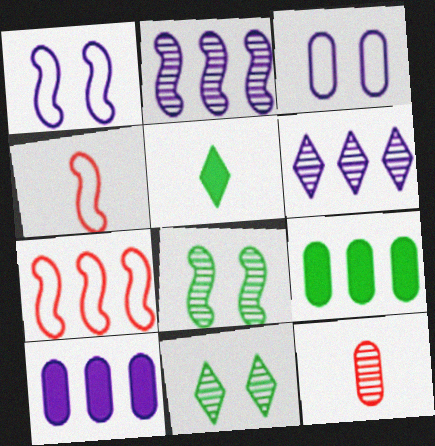[[2, 11, 12], 
[3, 9, 12], 
[4, 10, 11], 
[6, 7, 9], 
[6, 8, 12]]